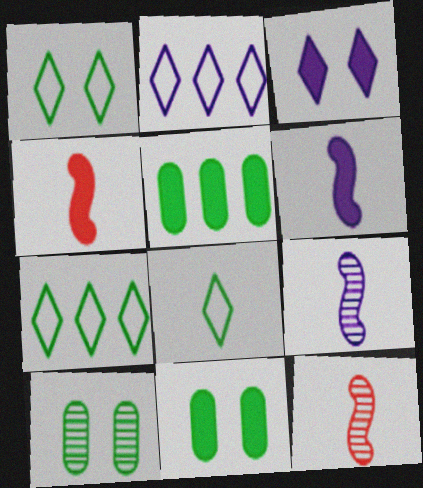[[1, 7, 8], 
[2, 4, 10], 
[2, 11, 12], 
[3, 4, 5]]